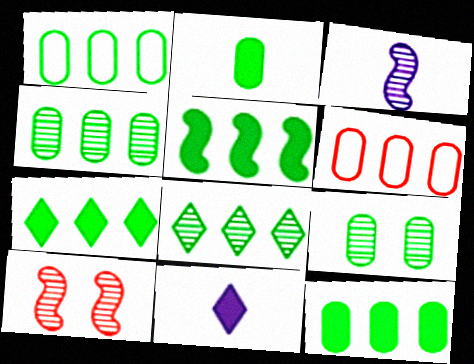[[1, 2, 9], 
[1, 4, 12], 
[1, 5, 8], 
[1, 10, 11], 
[5, 7, 12]]